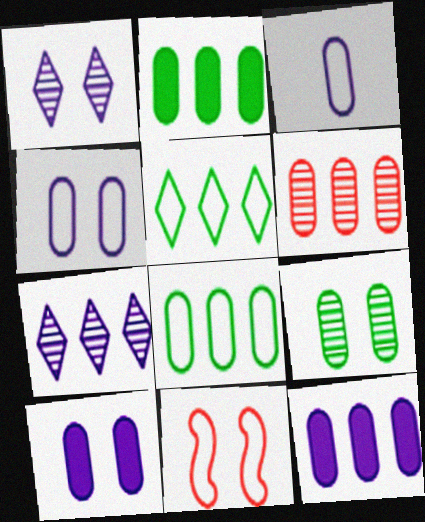[[3, 5, 11], 
[6, 8, 12]]